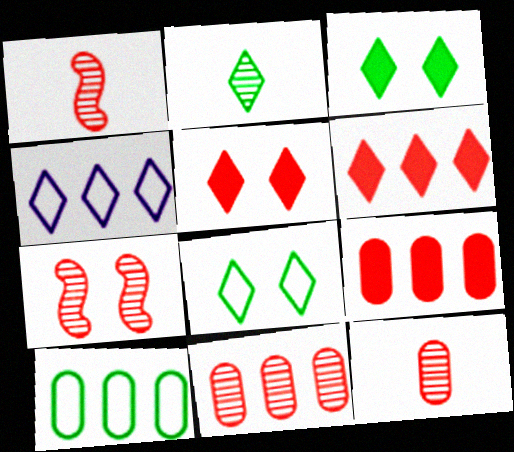[[2, 4, 5]]